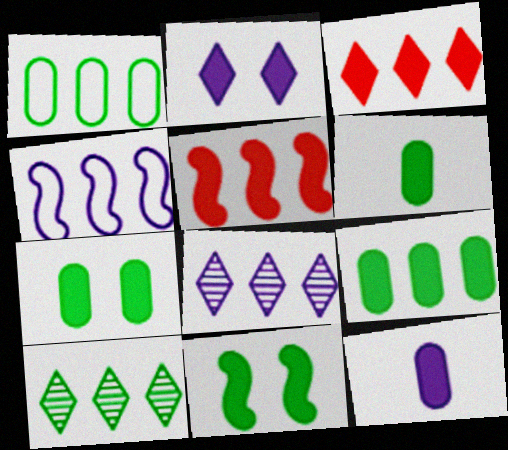[[1, 5, 8], 
[2, 5, 6], 
[3, 11, 12], 
[6, 7, 9]]